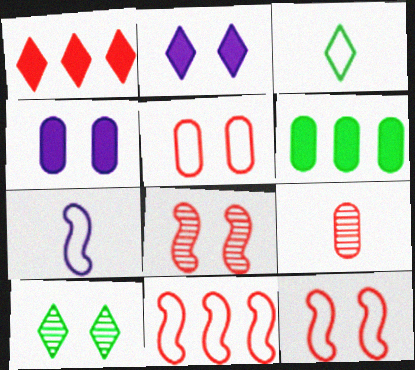[[1, 9, 12], 
[4, 10, 12]]